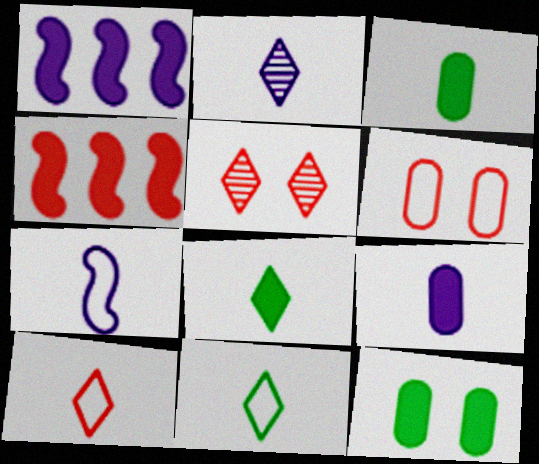[[2, 7, 9], 
[2, 8, 10]]